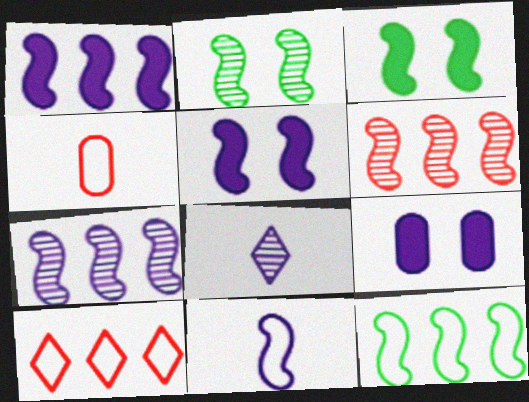[[1, 6, 12], 
[3, 6, 11], 
[5, 7, 11]]